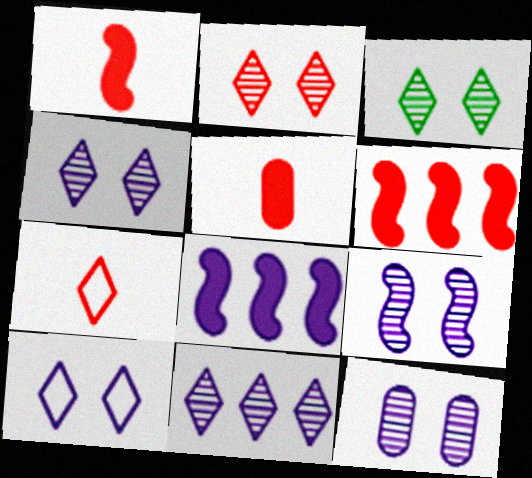[[2, 3, 4], 
[4, 9, 12]]